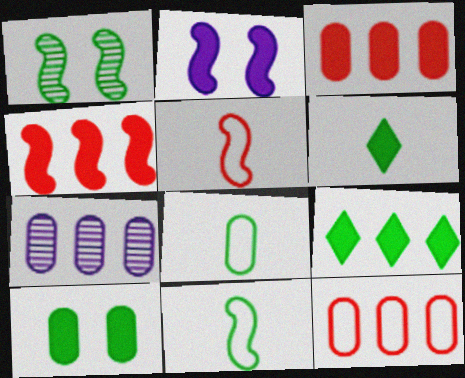[[1, 8, 9], 
[2, 3, 6]]